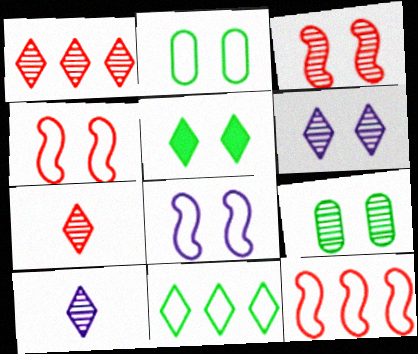[[3, 6, 9]]